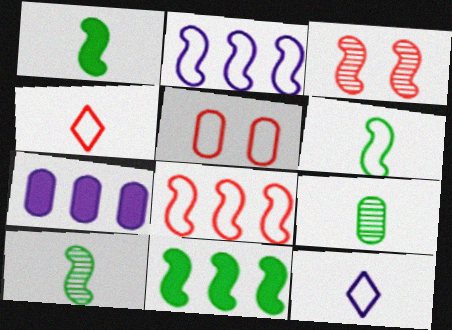[[1, 2, 3], 
[1, 6, 10], 
[4, 5, 8], 
[5, 7, 9]]